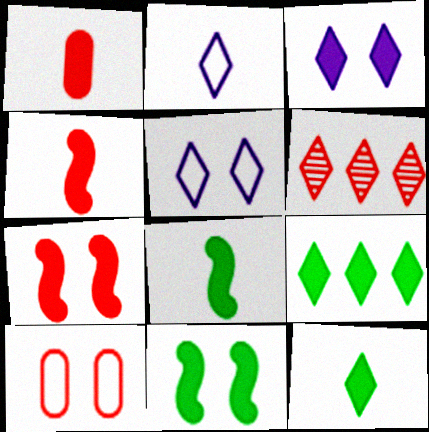[[4, 6, 10], 
[5, 6, 12]]